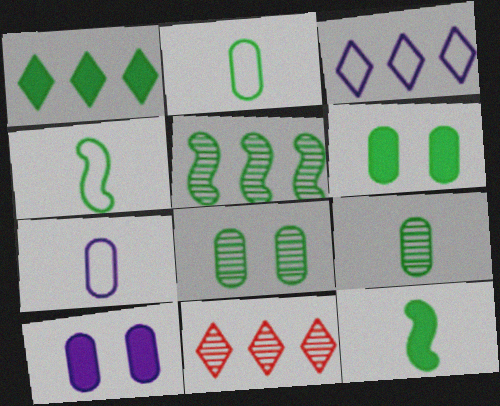[[1, 3, 11], 
[1, 4, 8], 
[1, 6, 12], 
[4, 10, 11]]